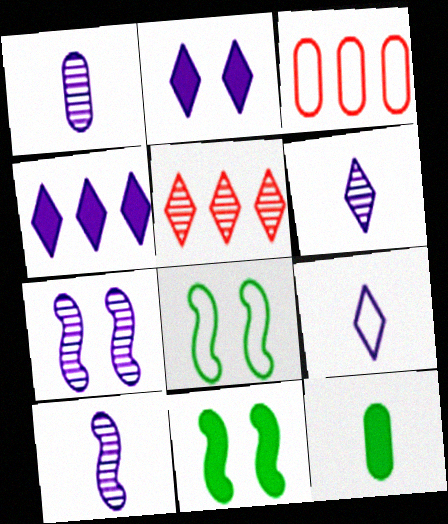[[1, 6, 10], 
[3, 6, 11], 
[3, 8, 9]]